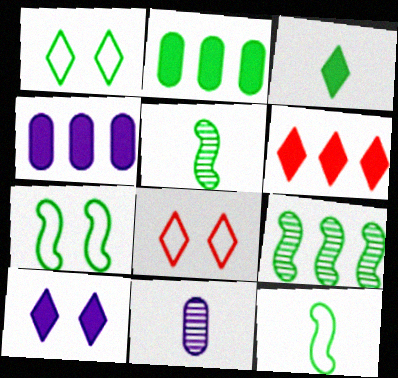[[1, 2, 5], 
[3, 6, 10], 
[4, 5, 8], 
[6, 7, 11]]